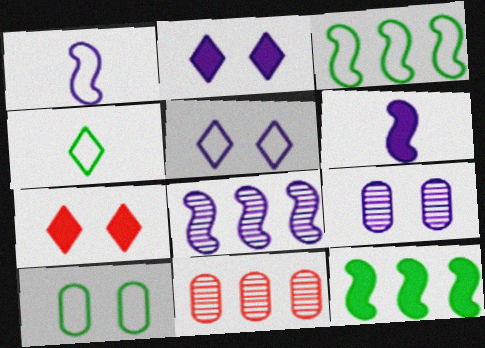[[3, 4, 10]]